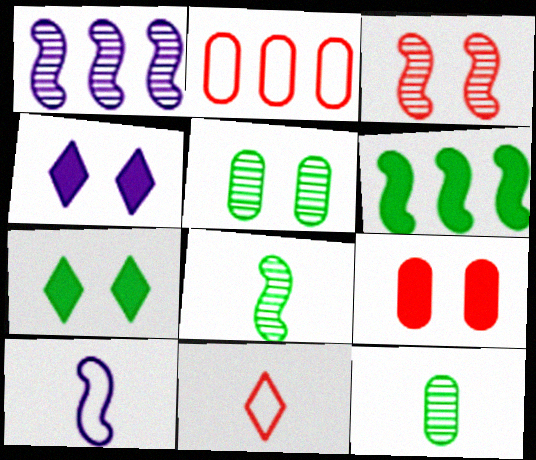[[1, 3, 8], 
[2, 4, 8], 
[3, 6, 10]]